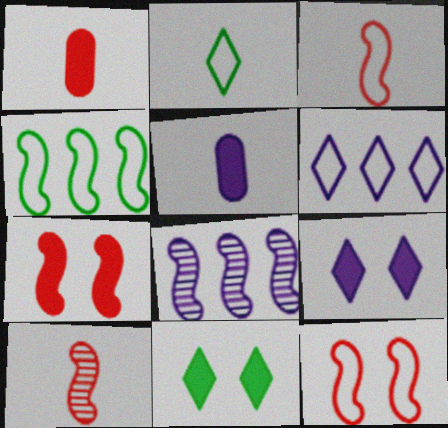[[2, 5, 10]]